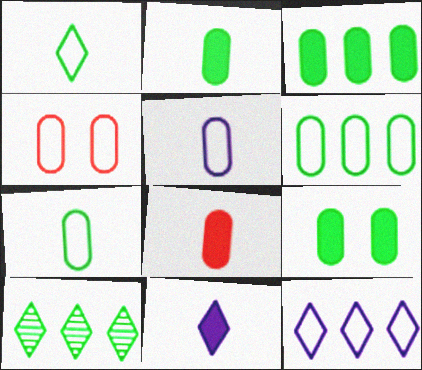[[2, 3, 9], 
[4, 5, 6]]